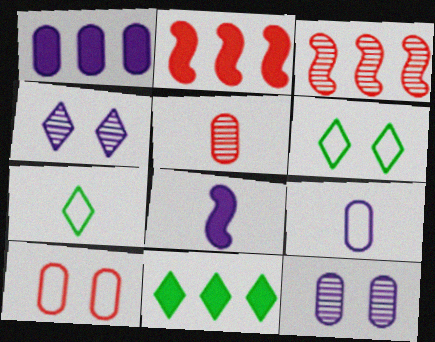[[1, 2, 11], 
[1, 9, 12], 
[2, 7, 12], 
[5, 7, 8]]